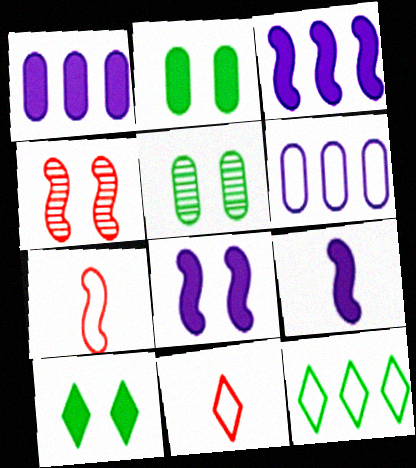[[3, 5, 11], 
[3, 8, 9]]